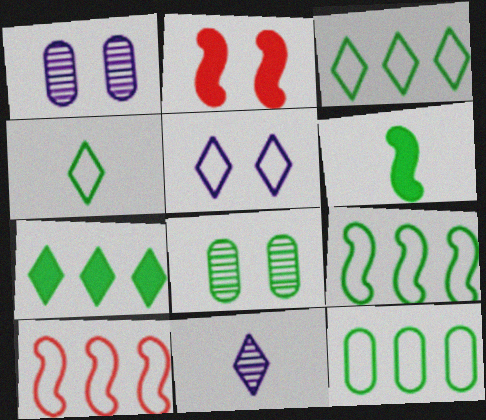[[2, 5, 8], 
[2, 11, 12], 
[3, 6, 8], 
[3, 9, 12]]